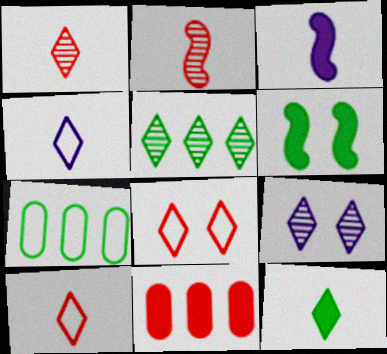[[1, 4, 12], 
[1, 5, 9], 
[2, 8, 11]]